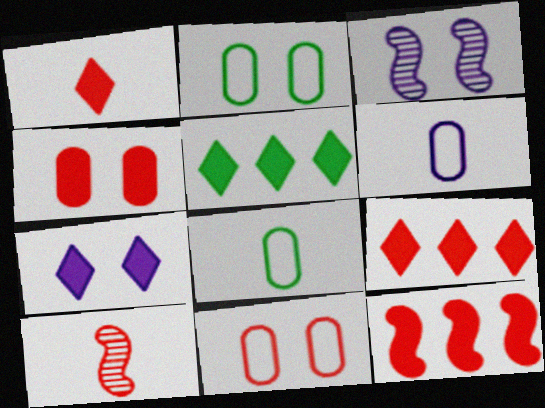[[1, 4, 12], 
[1, 5, 7], 
[3, 8, 9], 
[9, 10, 11]]